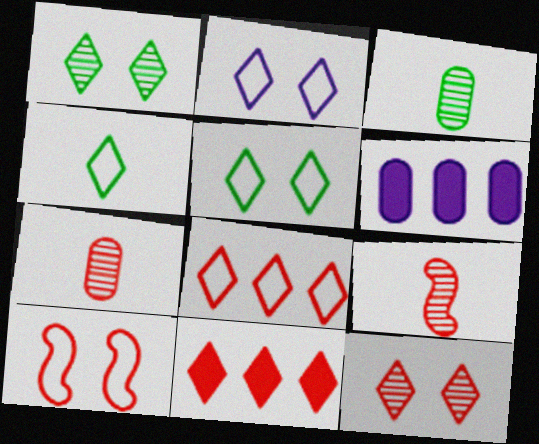[[2, 4, 8], 
[5, 6, 9], 
[7, 10, 11]]